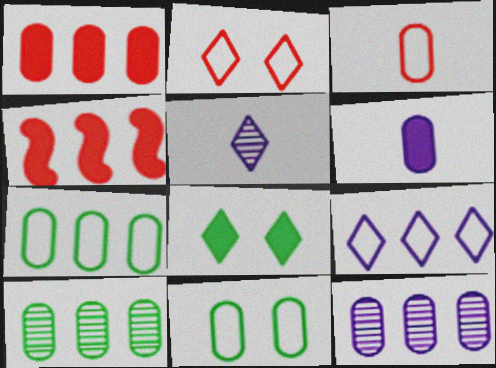[[1, 7, 12], 
[4, 5, 11], 
[4, 6, 8], 
[4, 9, 10]]